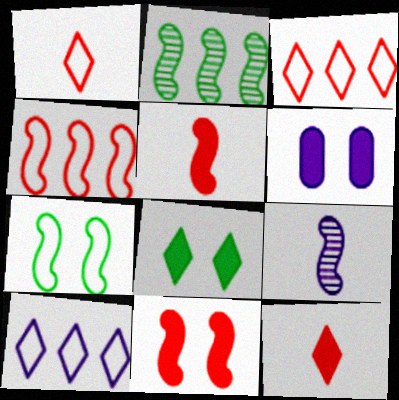[[1, 2, 6], 
[6, 8, 11], 
[6, 9, 10]]